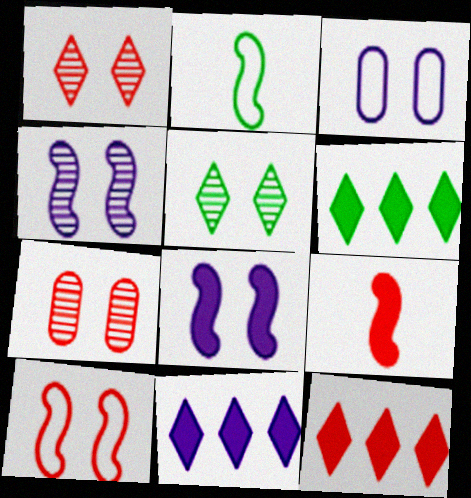[[2, 7, 11], 
[4, 5, 7], 
[6, 11, 12]]